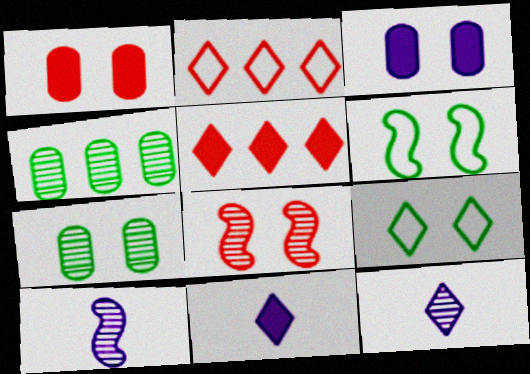[[3, 8, 9], 
[4, 8, 12], 
[5, 9, 12]]